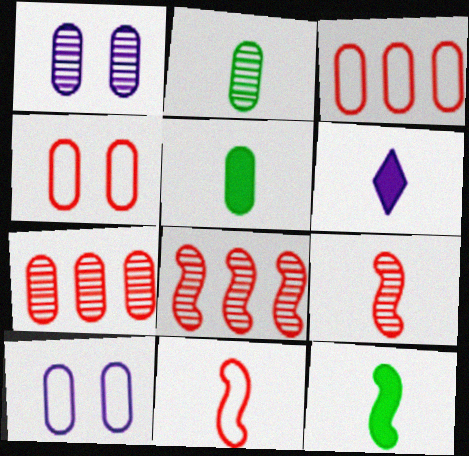[[1, 2, 7], 
[1, 3, 5], 
[2, 6, 11], 
[5, 7, 10]]